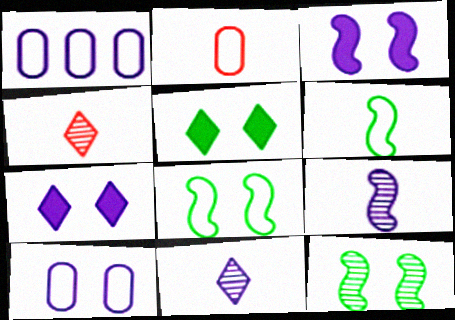[[1, 3, 11], 
[1, 7, 9]]